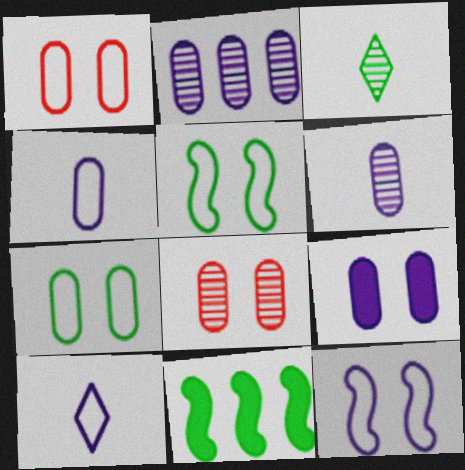[[2, 4, 9], 
[3, 7, 11], 
[7, 8, 9], 
[8, 10, 11]]